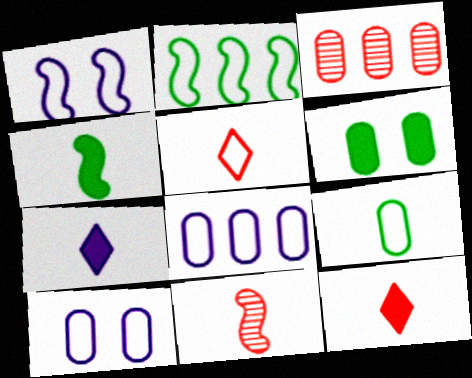[[2, 5, 10], 
[7, 9, 11]]